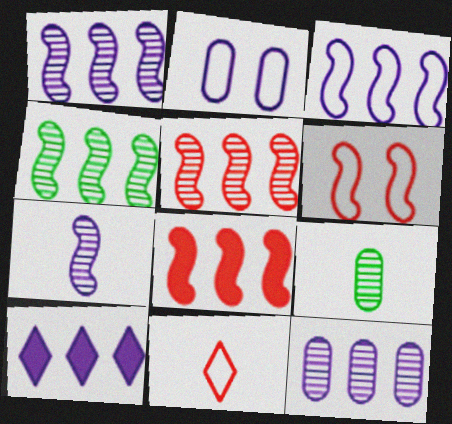[[1, 4, 5], 
[2, 7, 10], 
[3, 4, 8], 
[3, 10, 12], 
[6, 9, 10]]